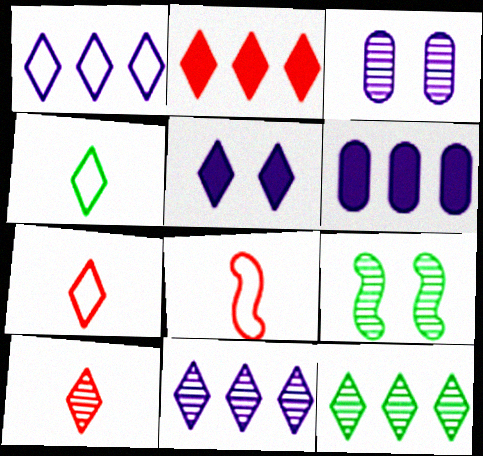[[1, 2, 12], 
[5, 7, 12], 
[6, 7, 9]]